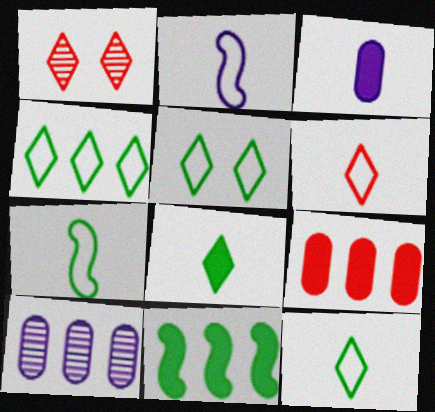[[4, 5, 12]]